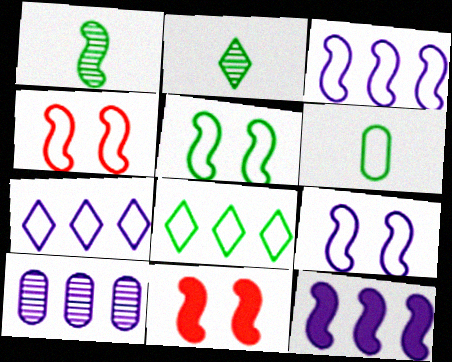[[1, 3, 11], 
[1, 4, 12], 
[4, 5, 9], 
[4, 6, 7], 
[5, 6, 8], 
[7, 10, 12]]